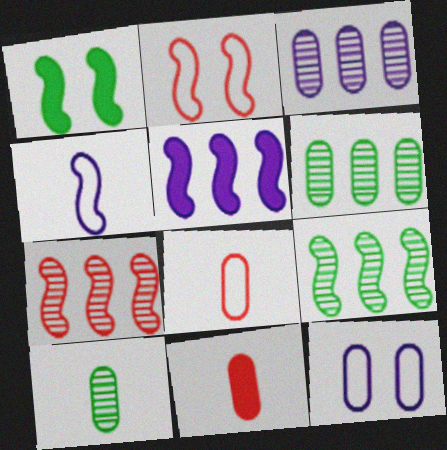[[1, 4, 7], 
[6, 11, 12]]